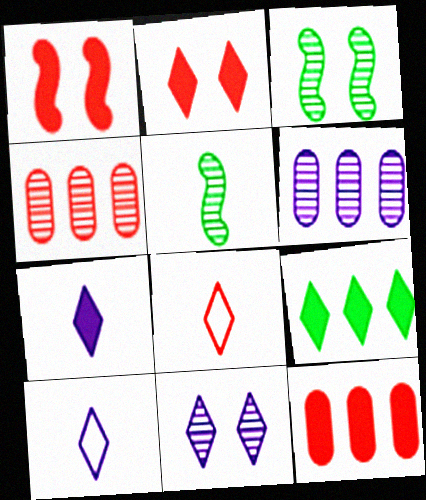[[1, 4, 8], 
[2, 7, 9], 
[3, 10, 12], 
[4, 5, 11], 
[8, 9, 11]]